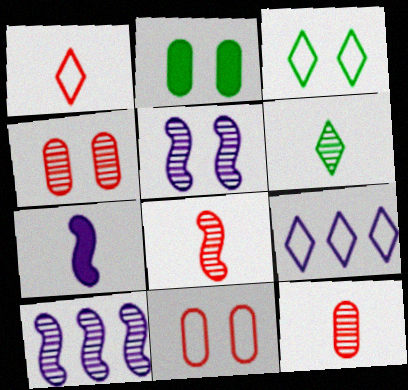[[1, 2, 10], 
[1, 3, 9], 
[2, 8, 9], 
[4, 6, 10]]